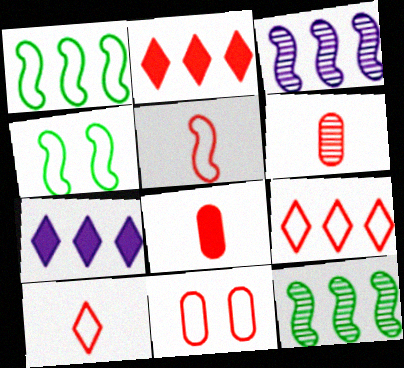[[4, 6, 7], 
[5, 9, 11]]